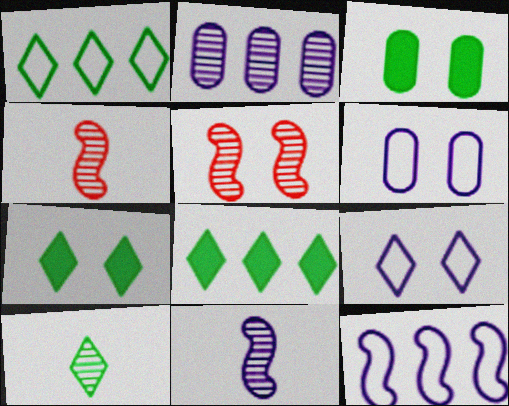[[1, 7, 10], 
[2, 5, 10], 
[3, 5, 9], 
[4, 6, 8], 
[5, 6, 7]]